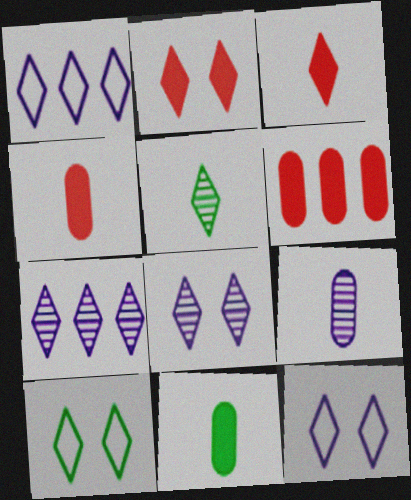[[1, 2, 5], 
[2, 8, 10], 
[3, 7, 10]]